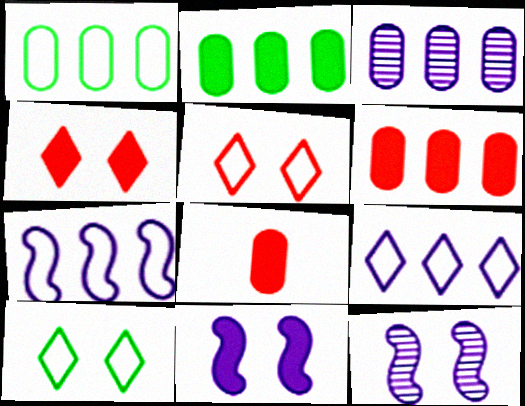[[1, 3, 6]]